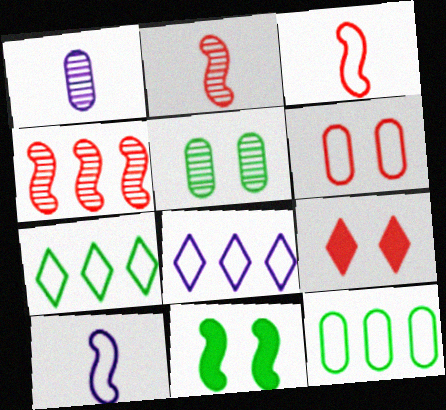[[4, 10, 11], 
[6, 7, 10]]